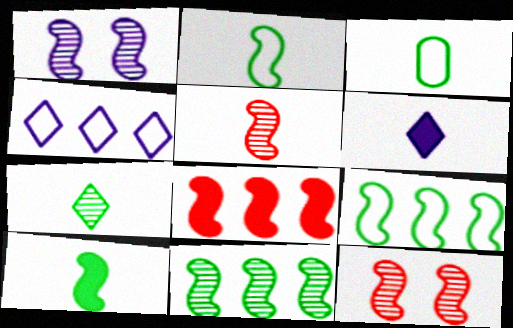[[1, 2, 8], 
[1, 5, 11], 
[3, 5, 6], 
[3, 7, 10]]